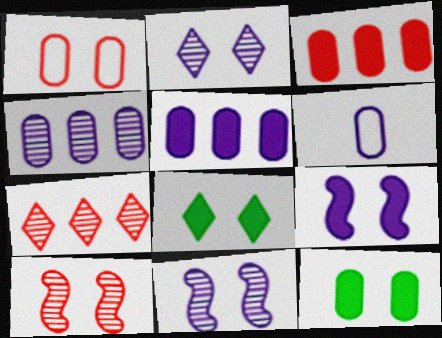[[1, 8, 11]]